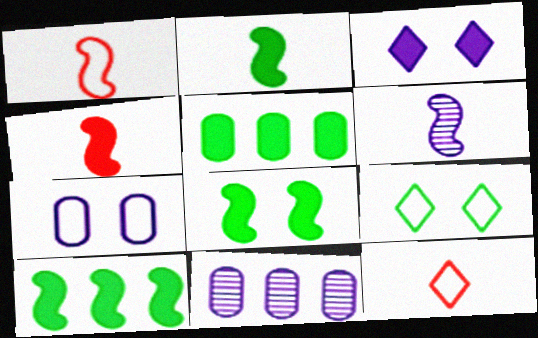[[1, 2, 6], 
[2, 8, 10], 
[3, 4, 5], 
[4, 9, 11], 
[8, 11, 12]]